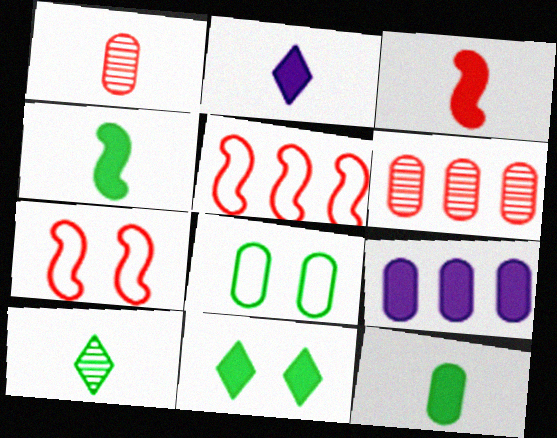[[1, 8, 9], 
[2, 3, 12], 
[3, 9, 11], 
[7, 9, 10]]